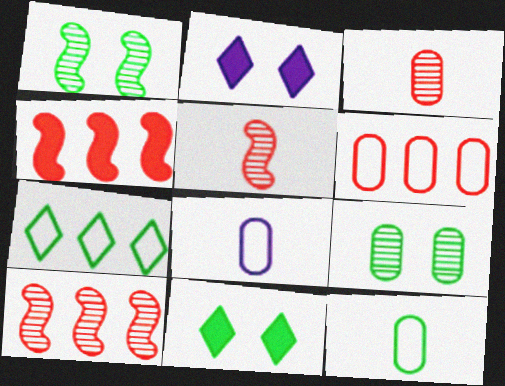[[2, 10, 12], 
[8, 10, 11]]